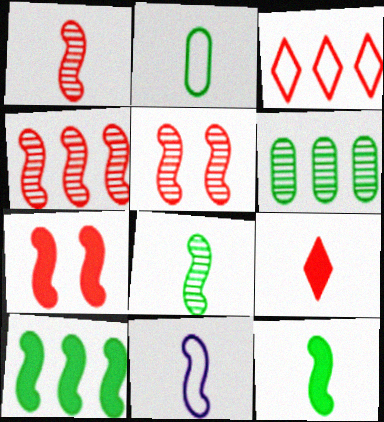[[1, 4, 5], 
[1, 11, 12], 
[5, 10, 11]]